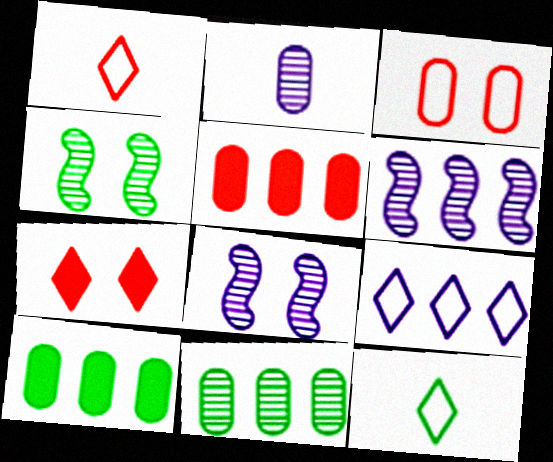[[1, 8, 10], 
[2, 3, 10], 
[4, 10, 12], 
[5, 8, 12]]